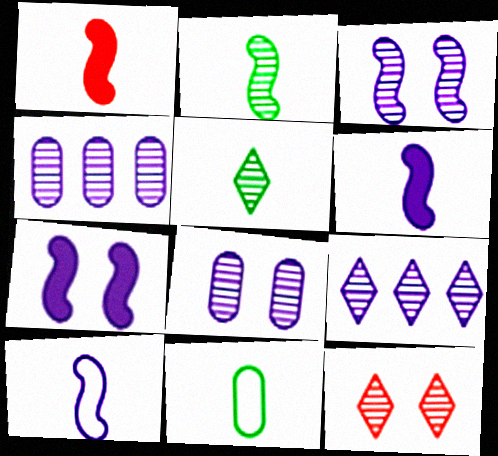[[1, 2, 10], 
[2, 4, 12], 
[5, 9, 12]]